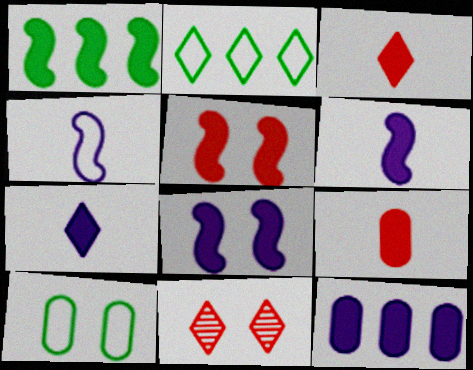[[1, 5, 6], 
[2, 7, 11], 
[7, 8, 12], 
[8, 10, 11]]